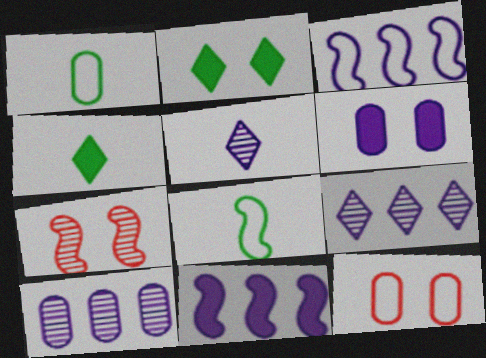[[3, 5, 6], 
[7, 8, 11]]